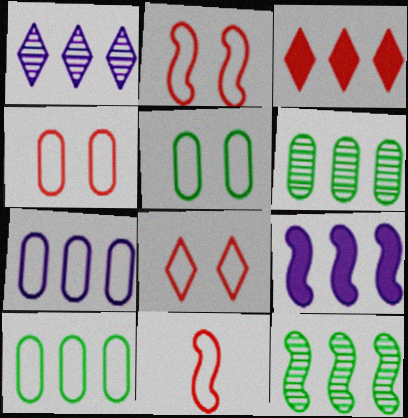[[1, 7, 9], 
[2, 4, 8], 
[3, 7, 12]]